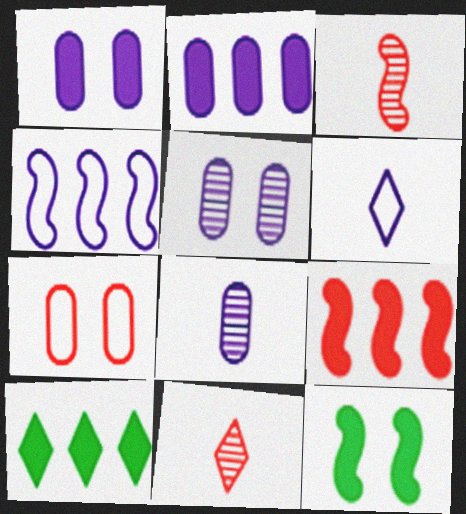[[2, 9, 10], 
[3, 4, 12], 
[7, 9, 11]]